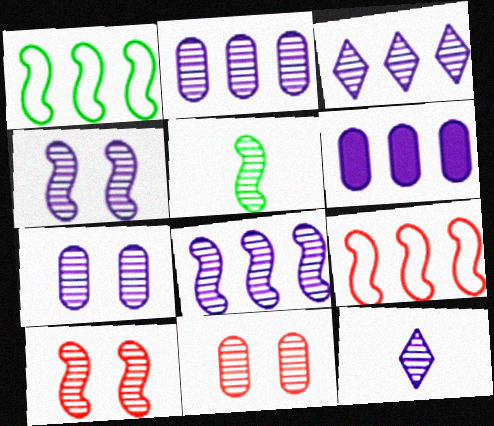[[2, 3, 8], 
[2, 4, 12], 
[3, 5, 11], 
[5, 8, 10], 
[7, 8, 12]]